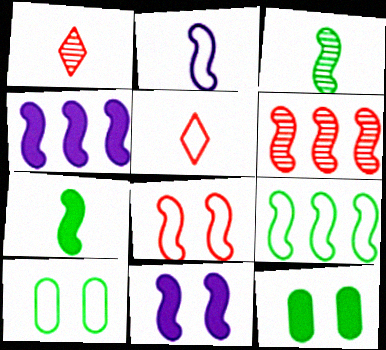[[1, 4, 10], 
[2, 8, 9], 
[3, 4, 8], 
[4, 6, 9]]